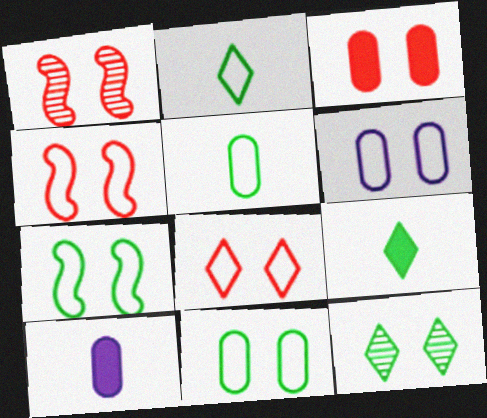[[1, 3, 8], 
[6, 7, 8]]